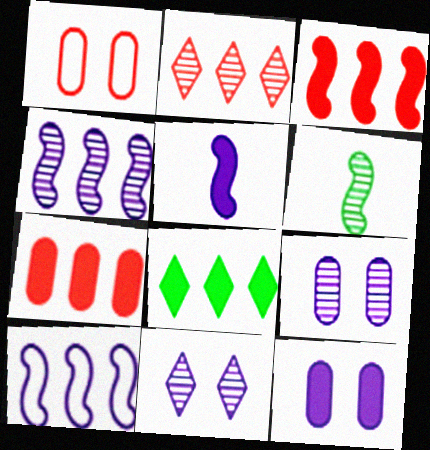[[2, 6, 9]]